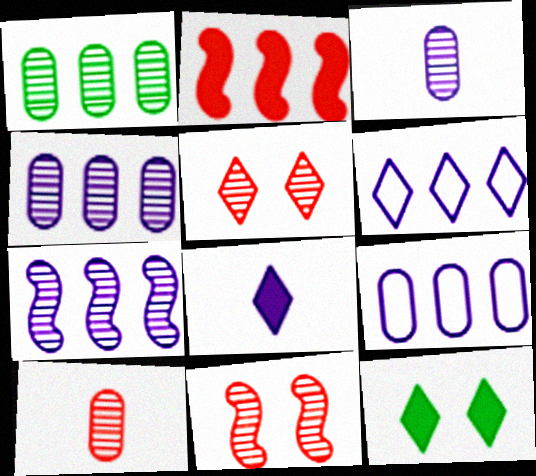[[1, 2, 6]]